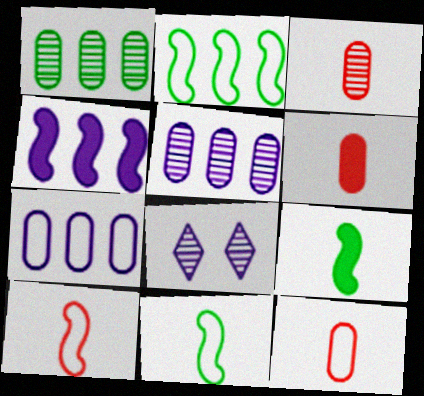[[2, 6, 8], 
[3, 6, 12]]